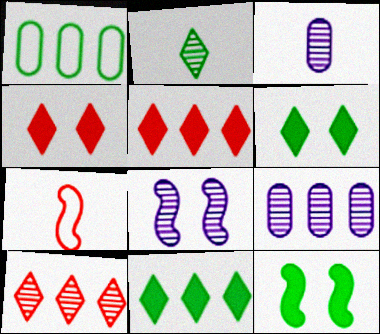[[1, 2, 12], 
[6, 7, 9]]